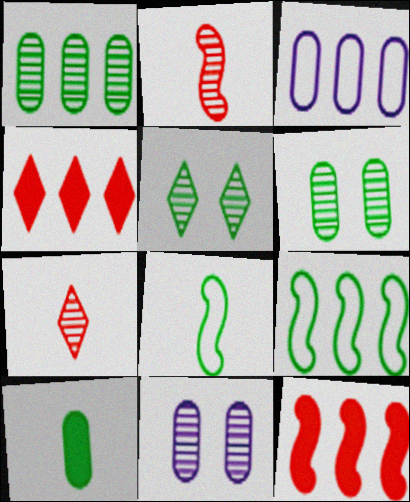[[4, 8, 11], 
[5, 9, 10]]